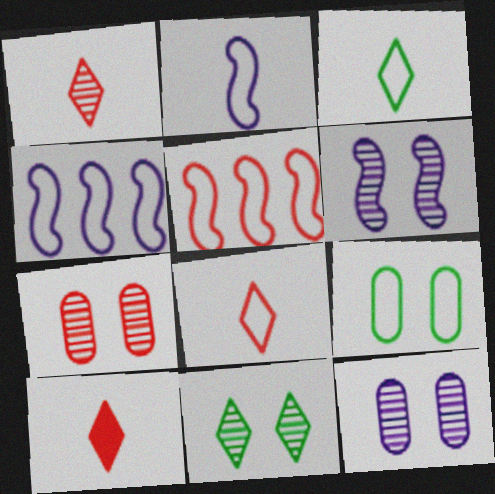[[1, 8, 10], 
[4, 8, 9], 
[5, 7, 10], 
[6, 7, 11]]